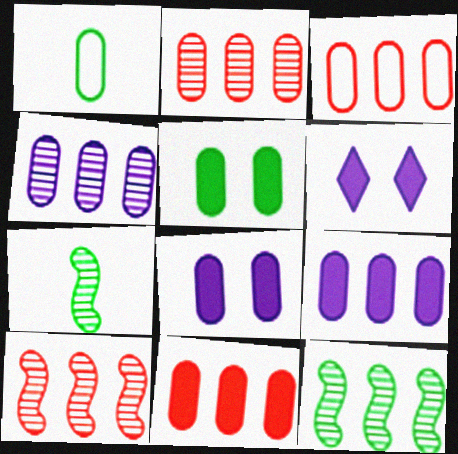[[1, 2, 8], 
[1, 6, 10], 
[2, 3, 11], 
[3, 6, 7]]